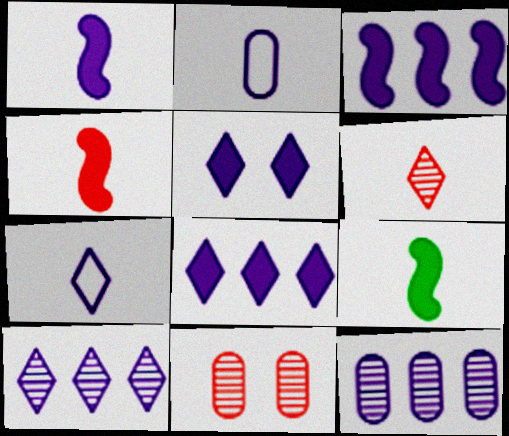[[1, 4, 9], 
[2, 6, 9], 
[5, 7, 10]]